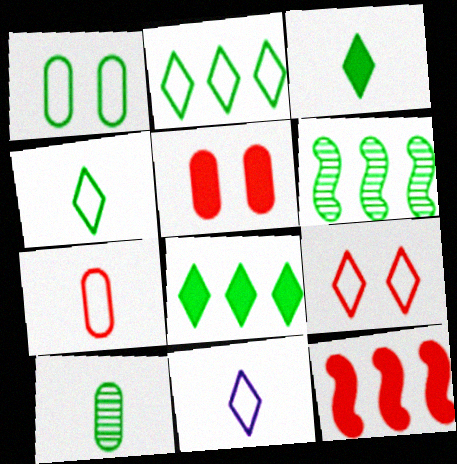[[1, 3, 6], 
[2, 9, 11], 
[5, 6, 11]]